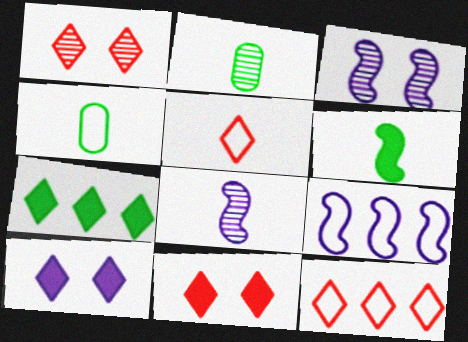[[2, 9, 11]]